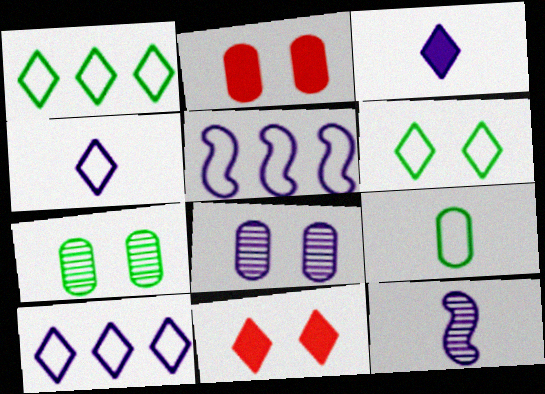[[1, 2, 12], 
[3, 5, 8]]